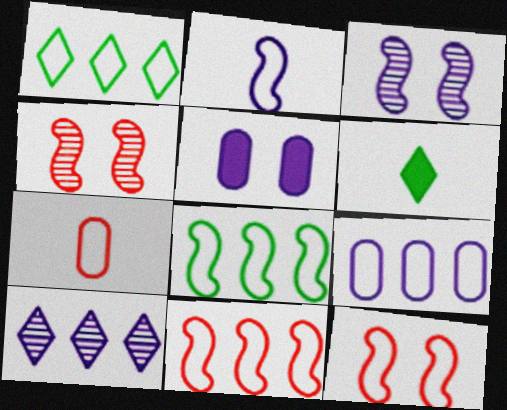[[1, 9, 11], 
[2, 5, 10], 
[2, 8, 12], 
[4, 6, 9]]